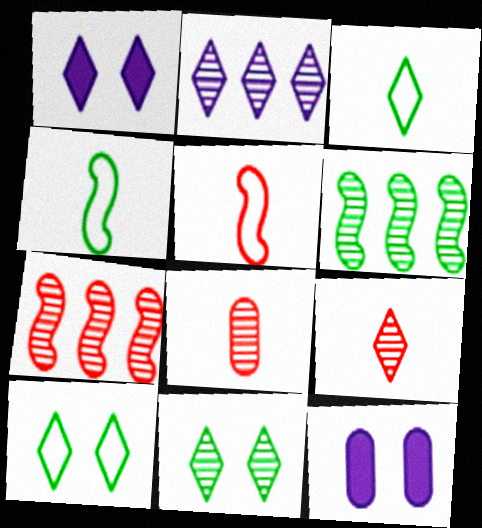[[2, 9, 11], 
[3, 7, 12]]